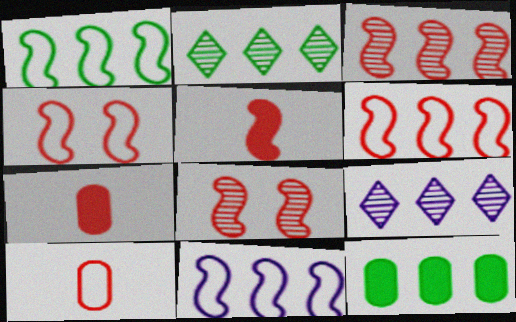[[1, 2, 12], 
[1, 6, 11], 
[3, 4, 5], 
[5, 6, 8], 
[6, 9, 12]]